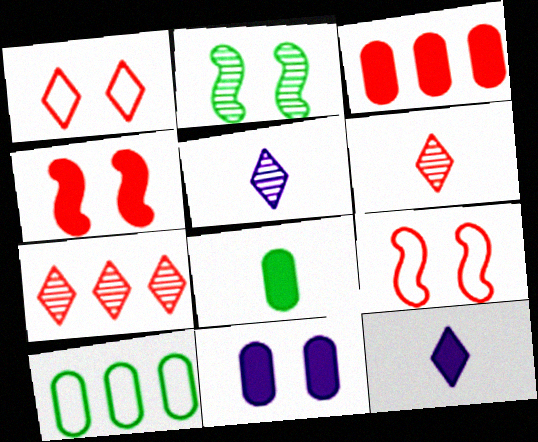[[1, 2, 11], 
[3, 6, 9], 
[3, 8, 11], 
[4, 5, 10]]